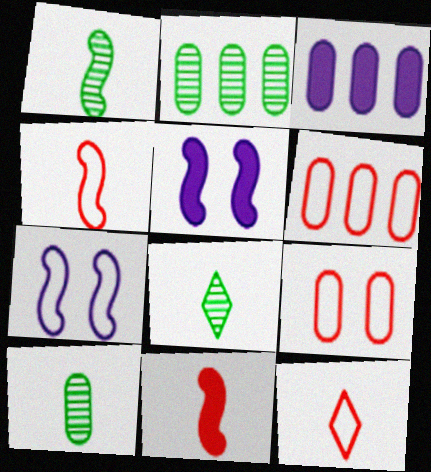[[1, 8, 10], 
[2, 3, 6], 
[2, 5, 12], 
[3, 9, 10], 
[5, 6, 8]]